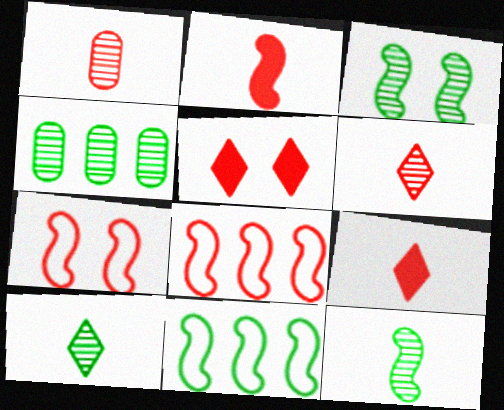[[1, 5, 8], 
[3, 4, 10]]